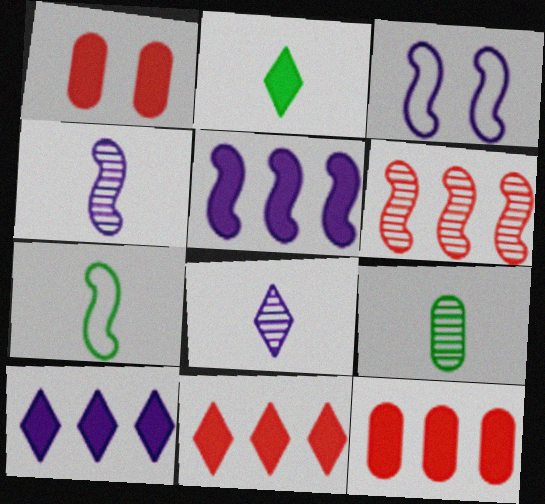[[1, 2, 5], 
[2, 7, 9], 
[3, 4, 5], 
[3, 9, 11]]